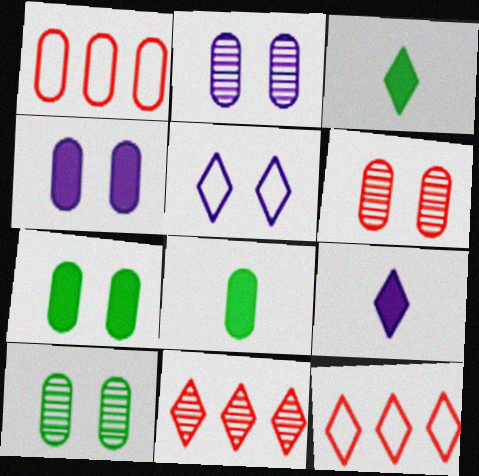[[1, 2, 8], 
[2, 6, 10], 
[3, 5, 11]]